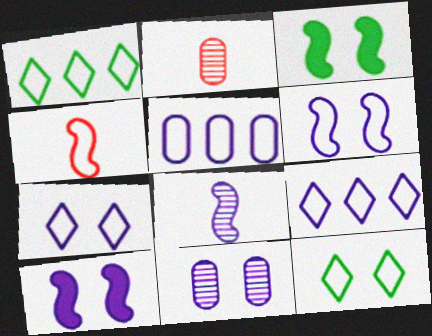[[1, 2, 10], 
[2, 3, 9], 
[4, 5, 12], 
[7, 10, 11]]